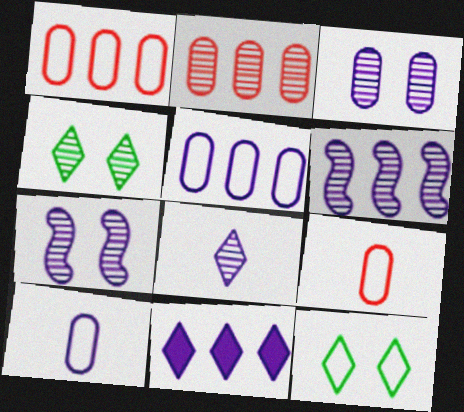[[3, 6, 8], 
[5, 6, 11], 
[7, 10, 11]]